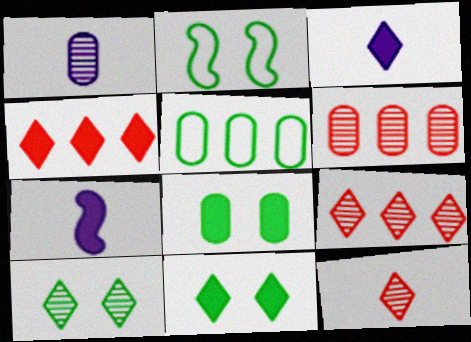[[1, 2, 4], 
[2, 3, 6], 
[2, 8, 10], 
[3, 4, 11], 
[4, 7, 8]]